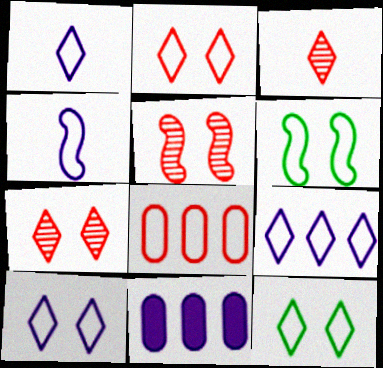[[1, 6, 8], 
[1, 9, 10], 
[2, 10, 12], 
[3, 6, 11], 
[4, 8, 12]]